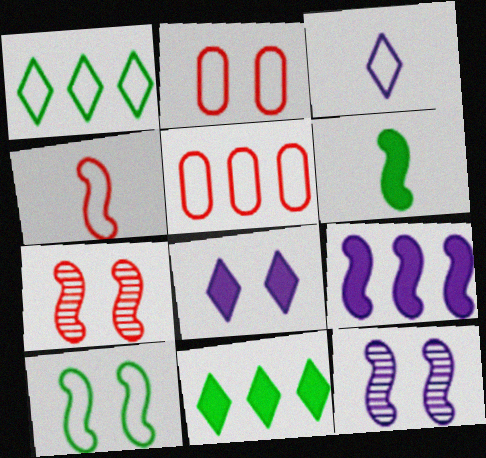[[3, 5, 10]]